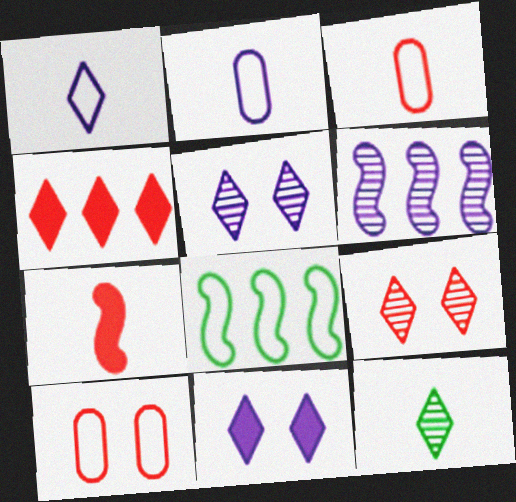[[1, 8, 10], 
[2, 6, 11], 
[2, 7, 12]]